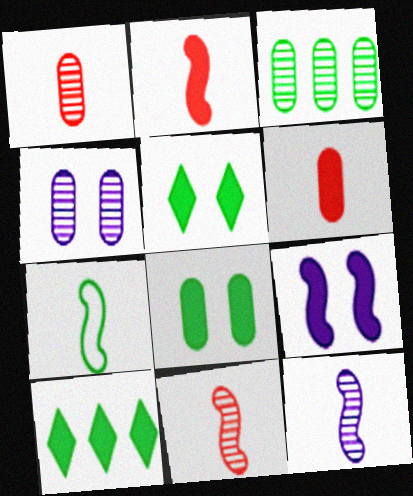[[1, 3, 4], 
[2, 7, 12], 
[3, 5, 7], 
[6, 9, 10]]